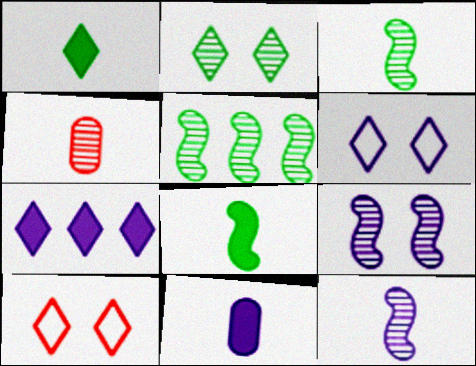[[5, 10, 11]]